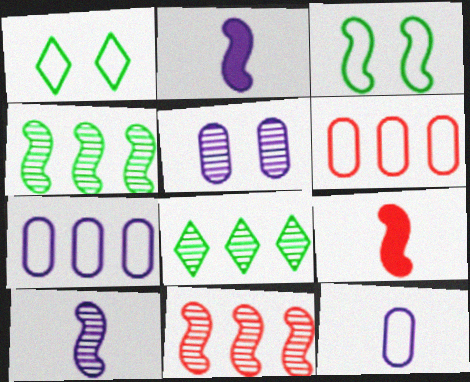[[2, 3, 11]]